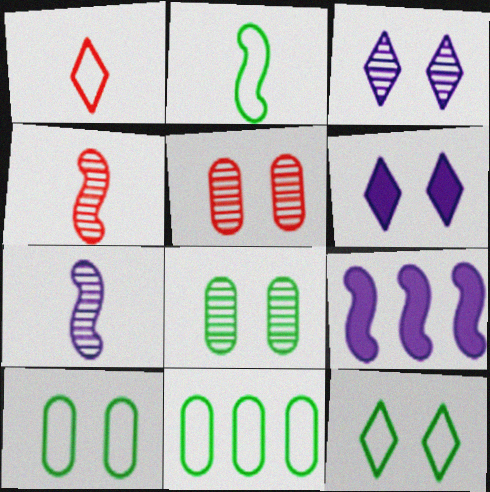[[1, 8, 9], 
[2, 11, 12], 
[4, 6, 11]]